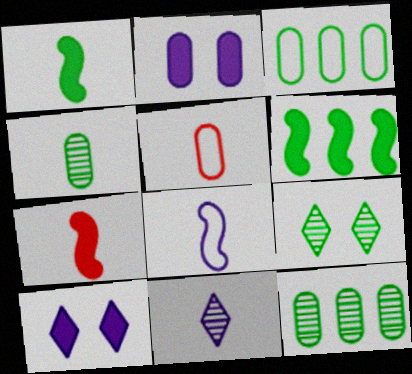[[1, 3, 9], 
[1, 5, 11], 
[2, 5, 12]]